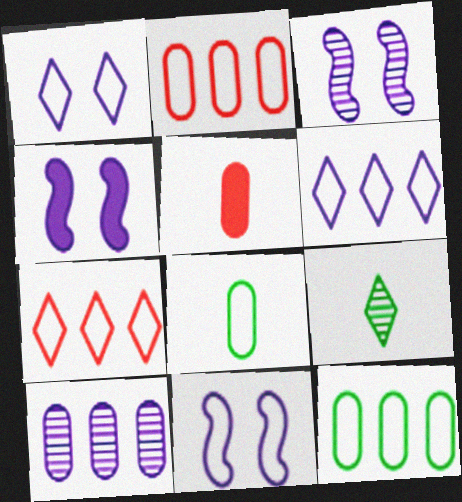[[2, 4, 9], 
[3, 4, 11], 
[7, 8, 11]]